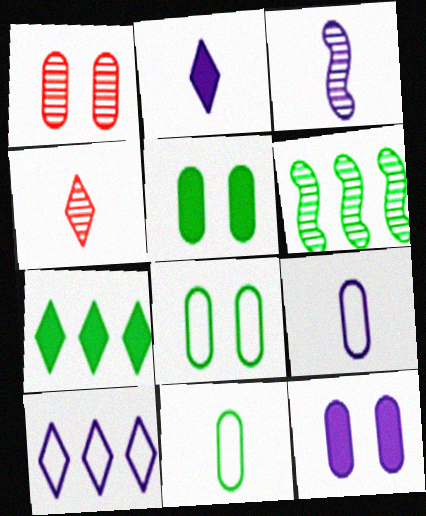[[1, 8, 12], 
[2, 3, 9], 
[3, 10, 12]]